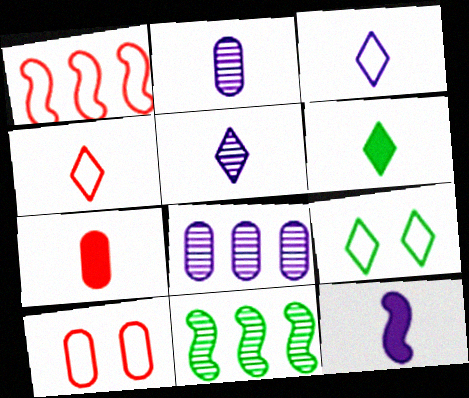[[1, 4, 10], 
[2, 3, 12], 
[4, 5, 6], 
[6, 7, 12]]